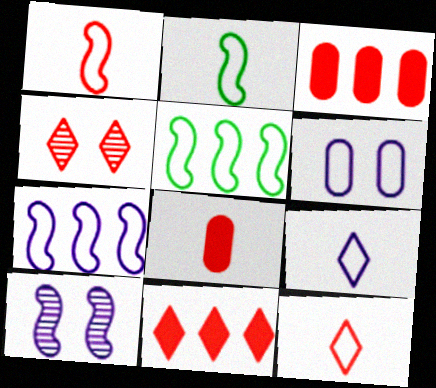[[1, 3, 4], 
[4, 11, 12], 
[5, 6, 12], 
[6, 7, 9]]